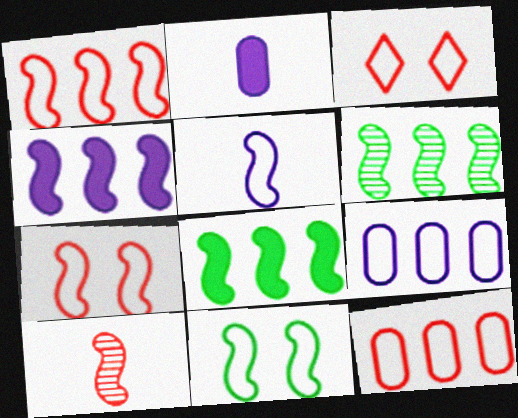[[1, 4, 6], 
[1, 5, 11], 
[2, 3, 6], 
[4, 10, 11]]